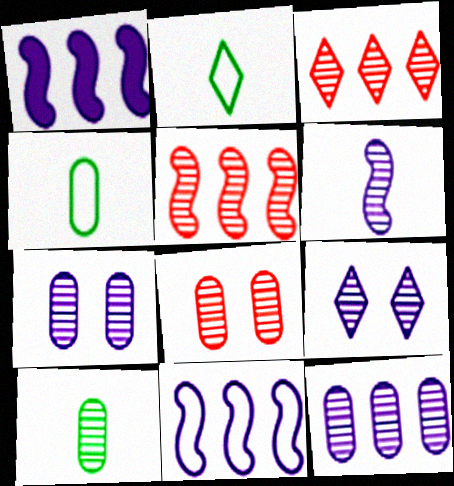[[1, 2, 8], 
[5, 9, 10], 
[6, 9, 12], 
[8, 10, 12]]